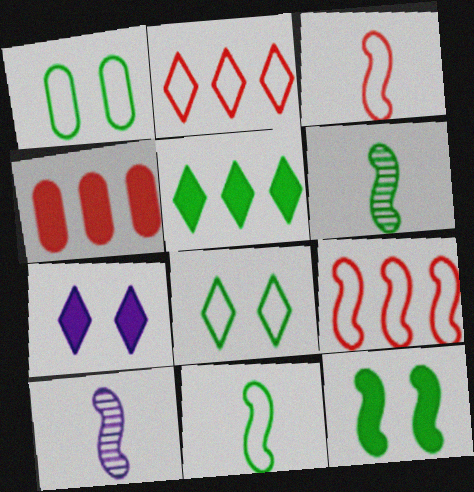[[1, 5, 6], 
[4, 8, 10], 
[9, 10, 12]]